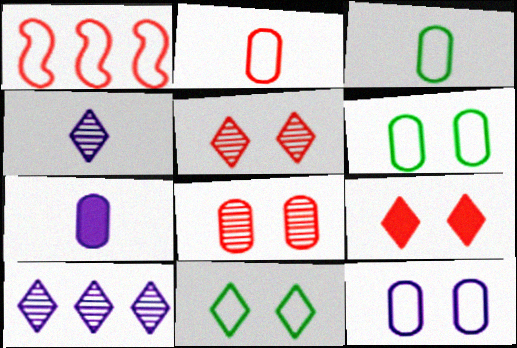[]